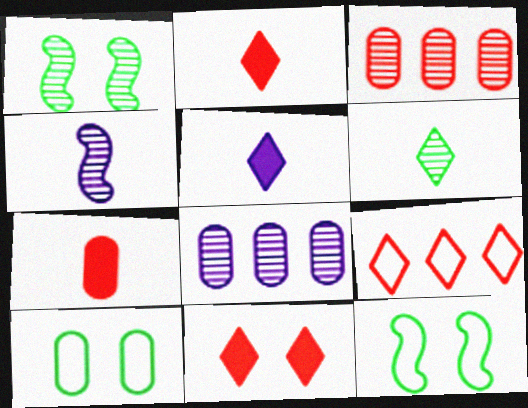[[2, 8, 12], 
[3, 5, 12], 
[7, 8, 10]]